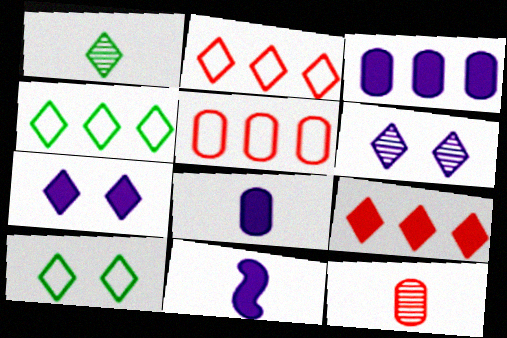[[1, 2, 7], 
[3, 7, 11]]